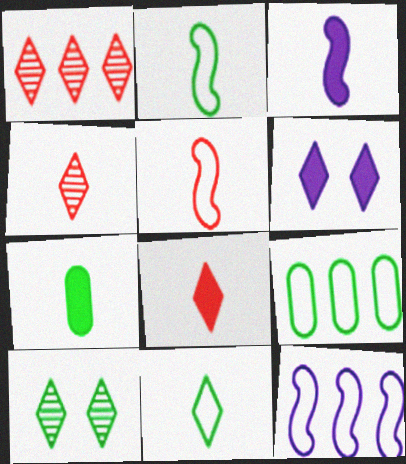[[1, 6, 11], 
[3, 7, 8]]